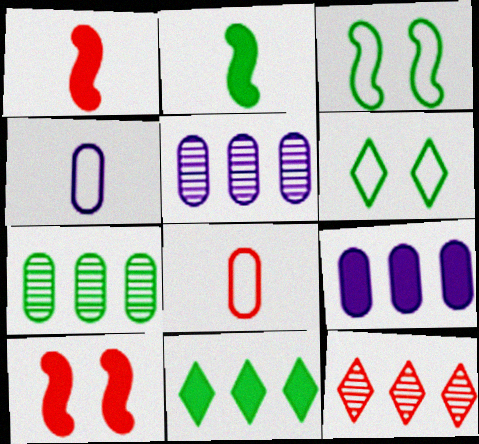[[1, 5, 6], 
[2, 6, 7], 
[8, 10, 12]]